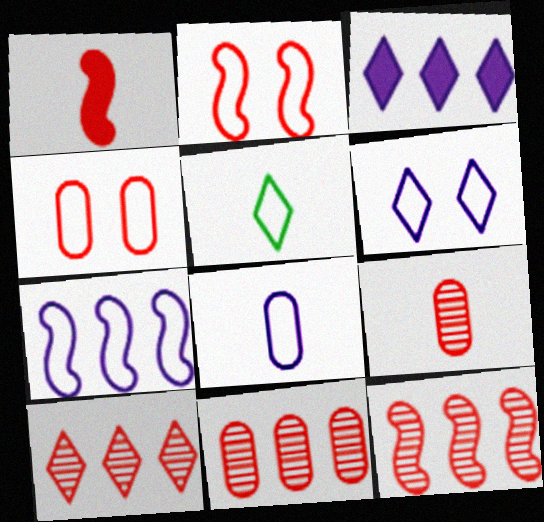[[1, 2, 12], 
[1, 4, 10], 
[4, 5, 7], 
[6, 7, 8], 
[10, 11, 12]]